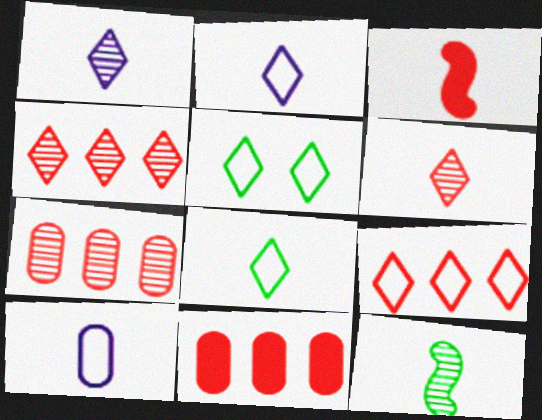[[2, 5, 9]]